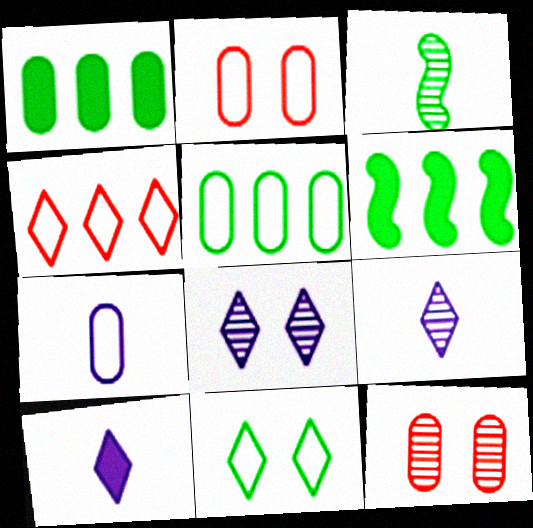[[1, 3, 11], 
[1, 7, 12], 
[2, 5, 7], 
[2, 6, 9]]